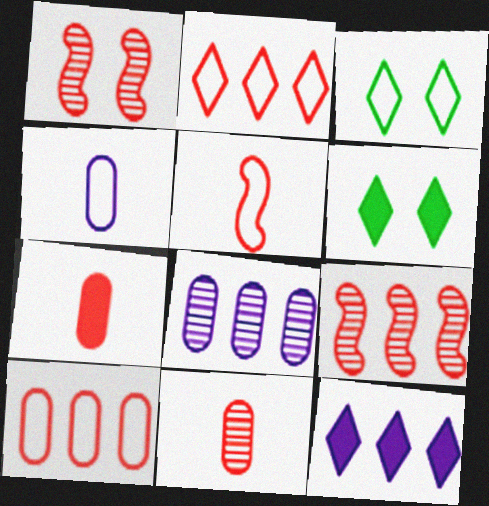[[1, 2, 7], 
[4, 6, 9], 
[5, 6, 8]]